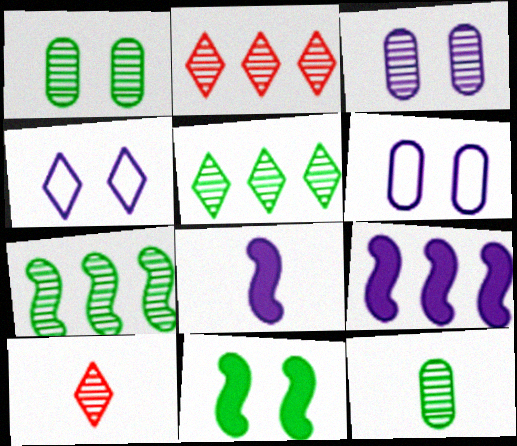[[3, 7, 10]]